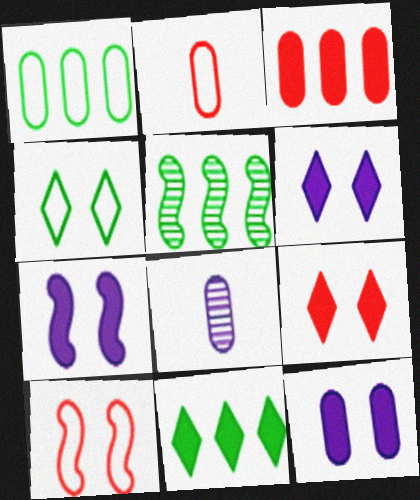[[1, 5, 11], 
[2, 5, 6], 
[6, 7, 12], 
[8, 10, 11]]